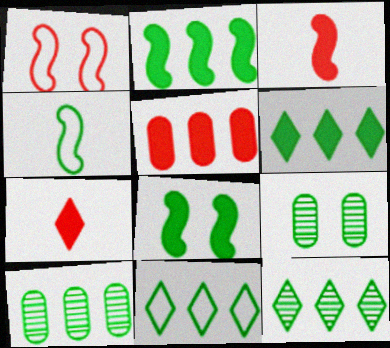[[2, 10, 11], 
[4, 6, 9], 
[6, 11, 12]]